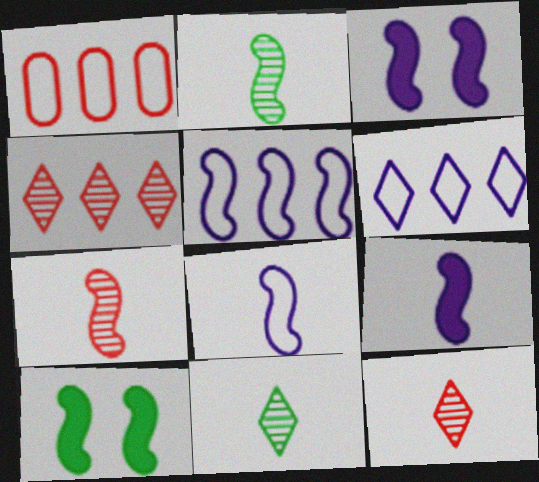[[1, 3, 11], 
[5, 7, 10]]